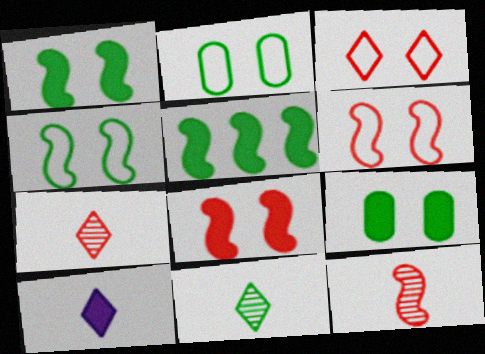[[2, 5, 11]]